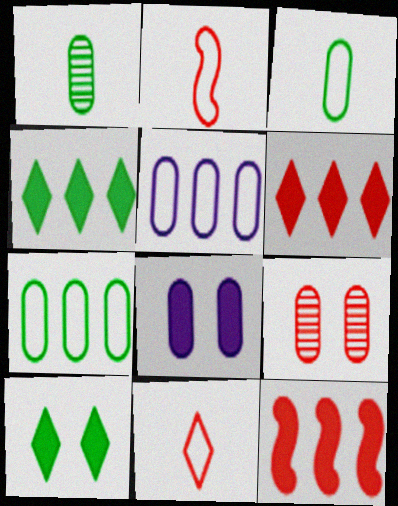[[2, 6, 9], 
[9, 11, 12]]